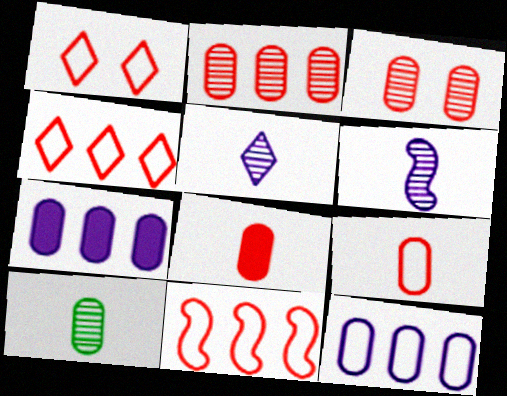[[1, 9, 11]]